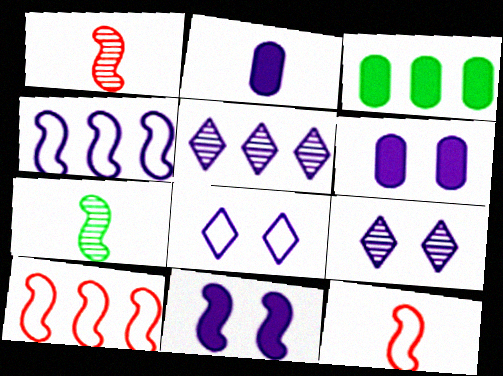[[1, 3, 8], 
[2, 4, 9], 
[3, 5, 10], 
[3, 9, 12], 
[7, 10, 11]]